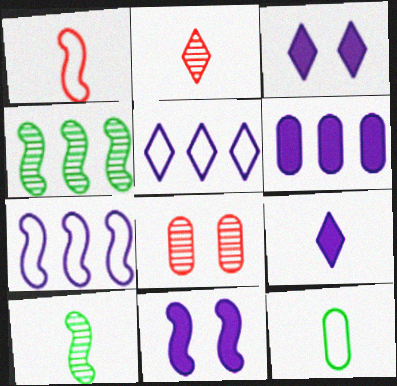[[1, 4, 11], 
[6, 8, 12], 
[6, 9, 11]]